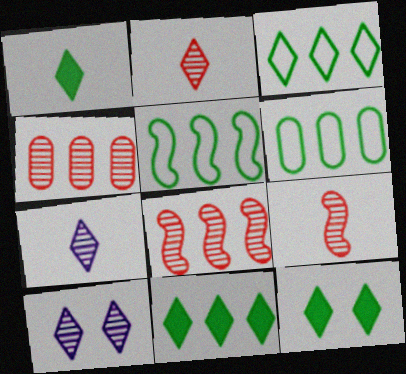[[1, 11, 12], 
[3, 5, 6]]